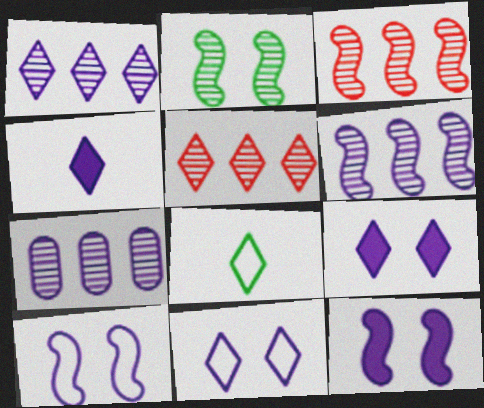[[1, 4, 11], 
[1, 6, 7], 
[4, 7, 10], 
[5, 8, 9]]